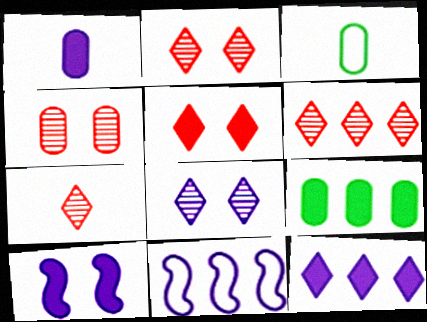[[1, 8, 11], 
[1, 10, 12], 
[2, 6, 7], 
[3, 6, 10], 
[6, 9, 11]]